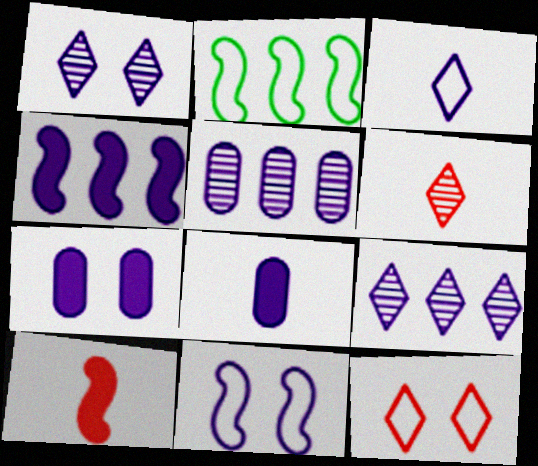[[1, 7, 11], 
[2, 6, 7], 
[8, 9, 11]]